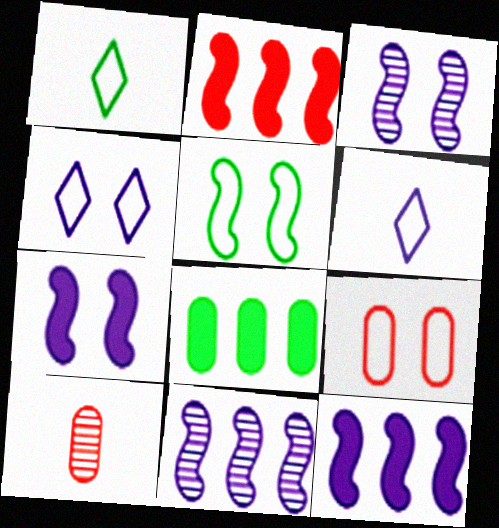[[4, 5, 9]]